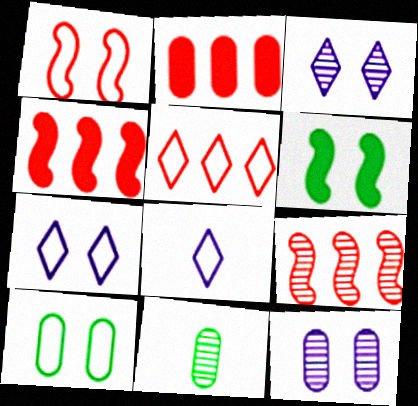[[1, 7, 10], 
[2, 5, 9], 
[3, 9, 11], 
[4, 7, 11]]